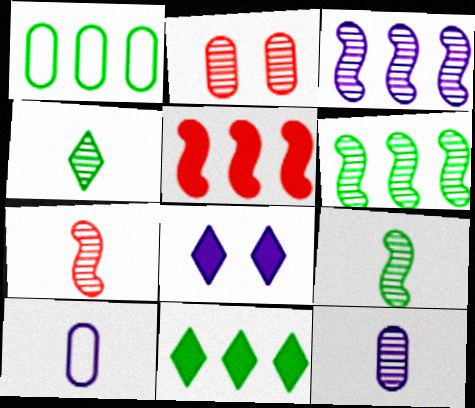[[1, 6, 11], 
[1, 7, 8], 
[2, 3, 4], 
[3, 8, 10], 
[4, 7, 12]]